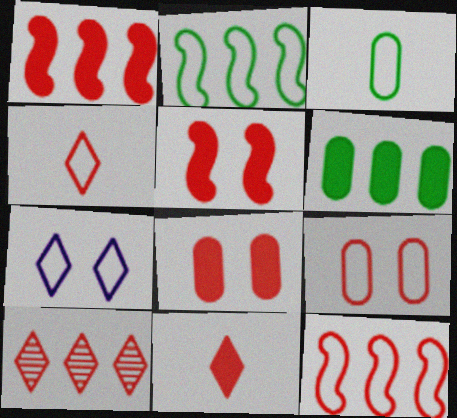[[1, 8, 11], 
[3, 7, 12], 
[4, 9, 12]]